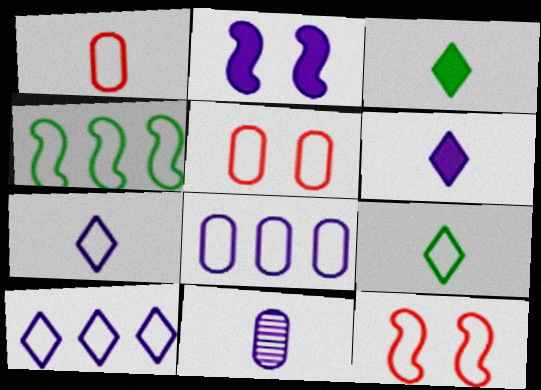[[2, 10, 11], 
[4, 5, 7], 
[8, 9, 12]]